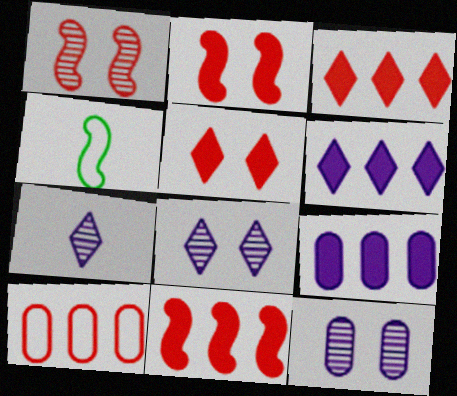[[3, 4, 12]]